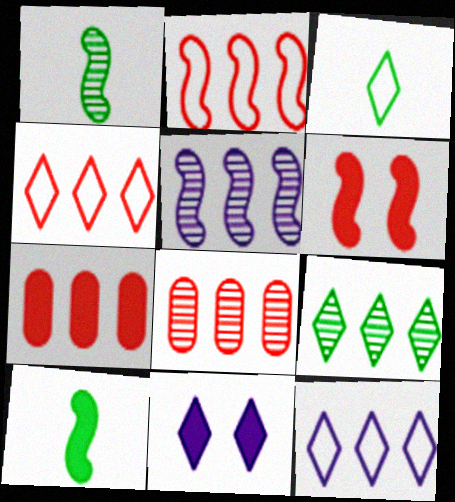[[5, 8, 9], 
[7, 10, 11]]